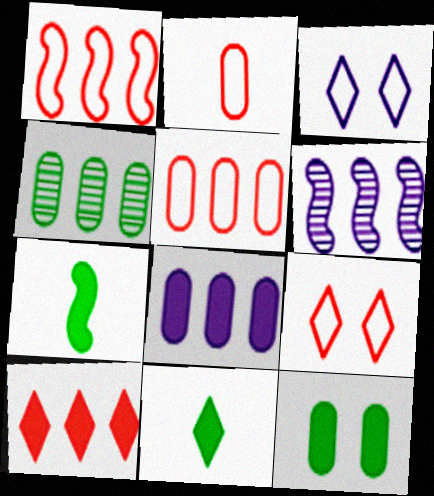[[1, 2, 9], 
[4, 5, 8]]